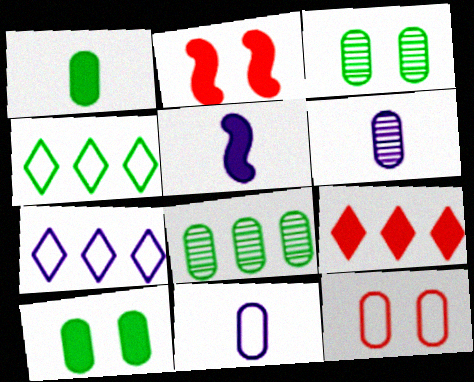[[2, 4, 6], 
[5, 9, 10]]